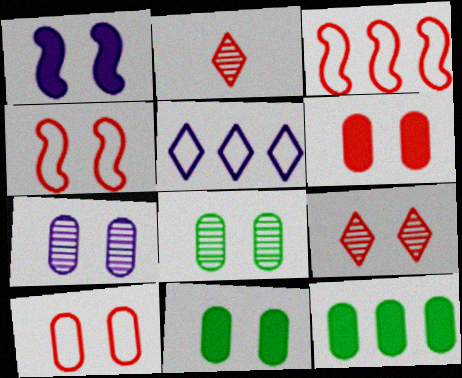[[2, 3, 6], 
[4, 6, 9], 
[7, 10, 11]]